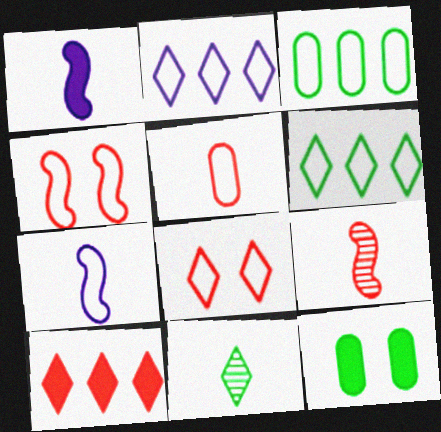[[1, 5, 11], 
[1, 10, 12], 
[2, 9, 12], 
[3, 7, 8]]